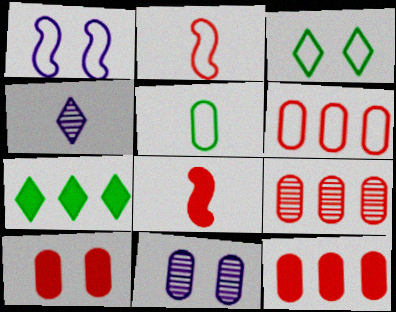[[2, 7, 11], 
[4, 5, 8], 
[5, 11, 12], 
[6, 9, 12]]